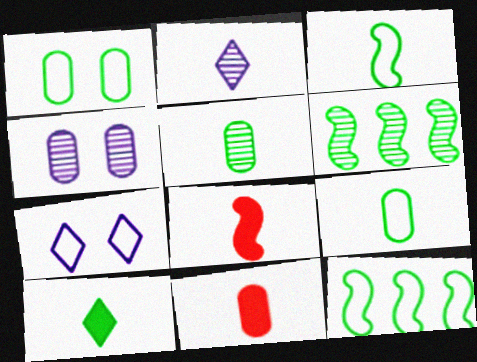[[1, 6, 10], 
[2, 3, 11], 
[2, 8, 9], 
[3, 5, 10], 
[6, 7, 11]]